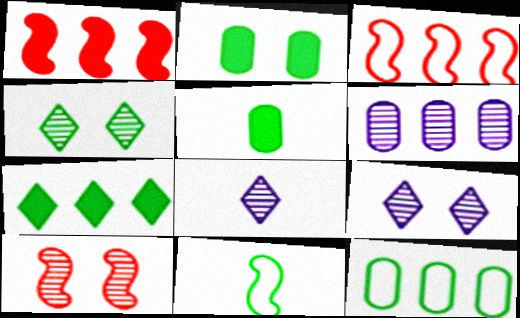[[2, 3, 8], 
[3, 5, 9], 
[3, 6, 7]]